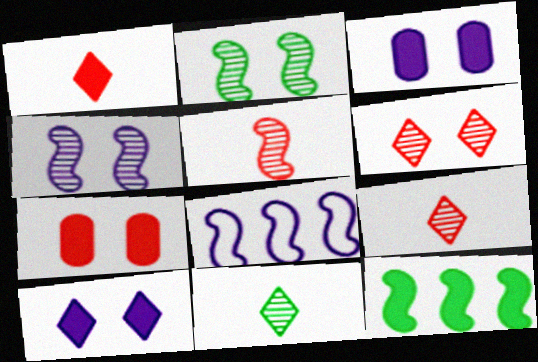[[1, 3, 12], 
[7, 8, 11]]